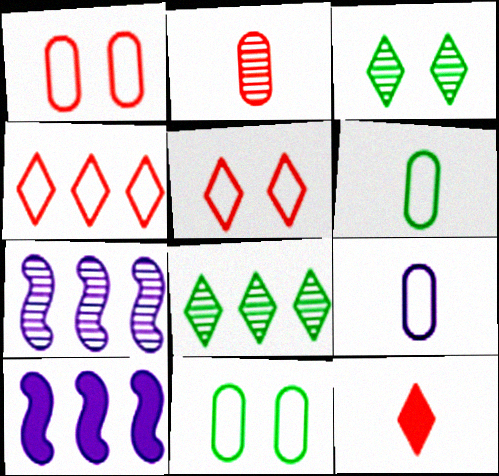[[2, 3, 7], 
[7, 11, 12]]